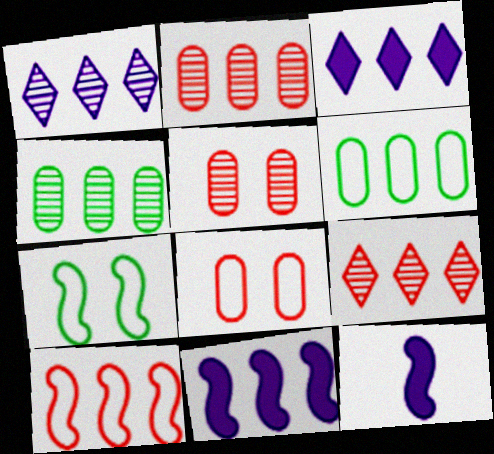[[3, 4, 10], 
[6, 9, 11]]